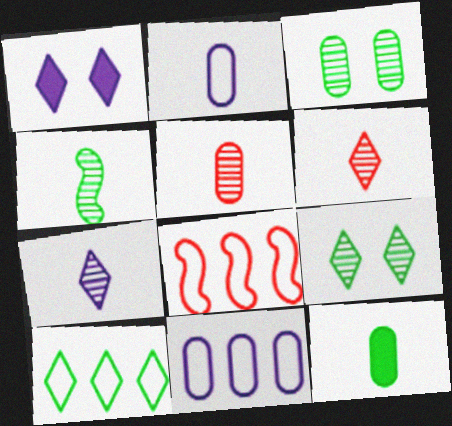[[1, 6, 10], 
[2, 5, 12], 
[4, 5, 7], 
[8, 10, 11]]